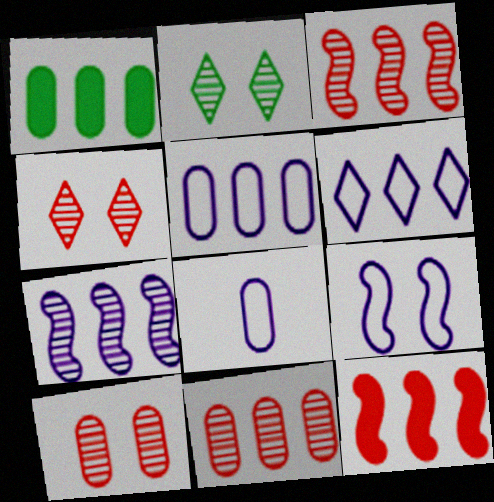[[1, 3, 6], 
[1, 5, 11], 
[1, 8, 10], 
[2, 8, 12], 
[6, 8, 9]]